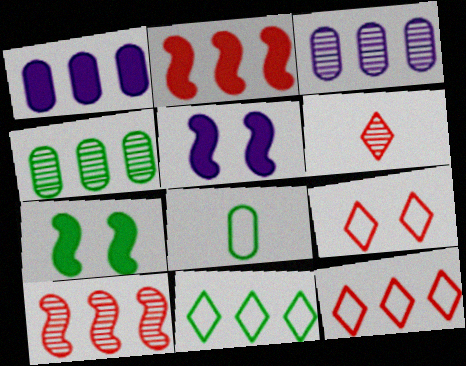[[1, 10, 11], 
[2, 3, 11]]